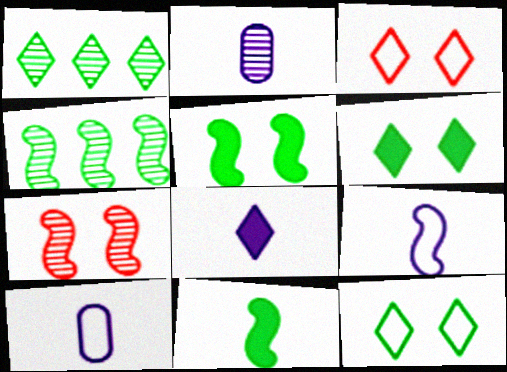[[1, 2, 7], 
[1, 3, 8], 
[2, 8, 9]]